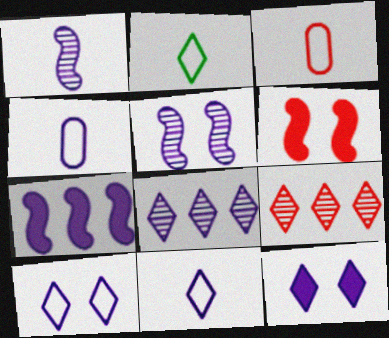[[2, 9, 12], 
[3, 6, 9], 
[8, 11, 12]]